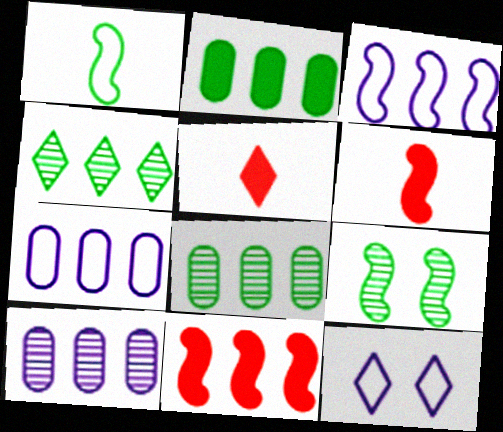[[3, 6, 9], 
[4, 5, 12], 
[4, 7, 11], 
[5, 7, 9], 
[6, 8, 12]]